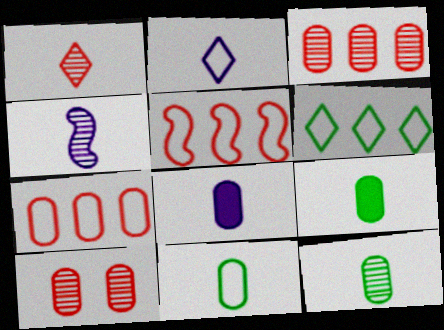[[1, 4, 12], 
[2, 4, 8], 
[9, 11, 12]]